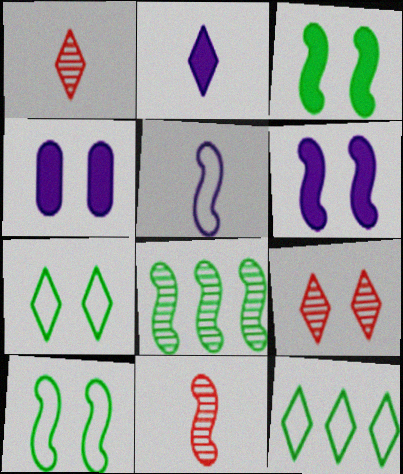[[2, 9, 12], 
[4, 9, 10], 
[4, 11, 12]]